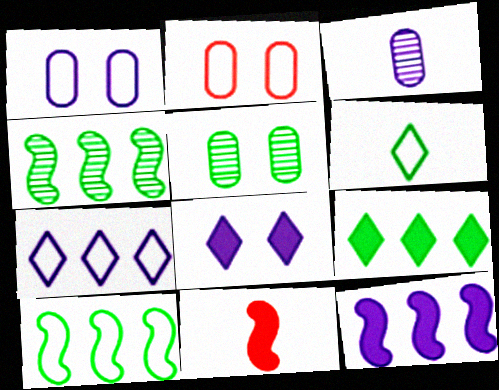[[3, 6, 11], 
[5, 7, 11]]